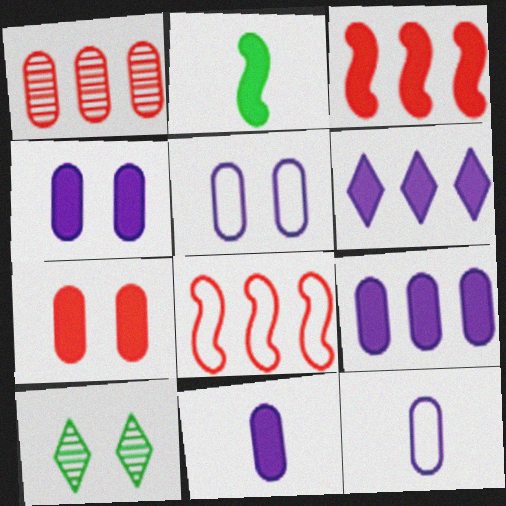[[2, 6, 7], 
[3, 10, 12], 
[4, 9, 11], 
[8, 10, 11]]